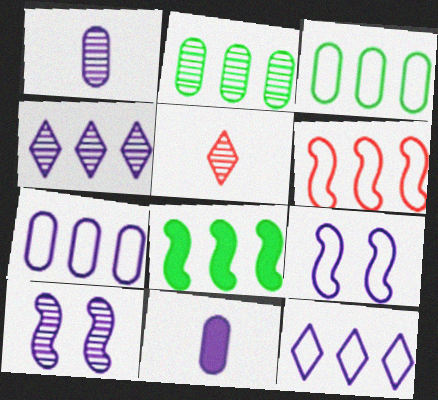[[1, 4, 10], 
[2, 5, 10], 
[3, 6, 12], 
[4, 9, 11], 
[10, 11, 12]]